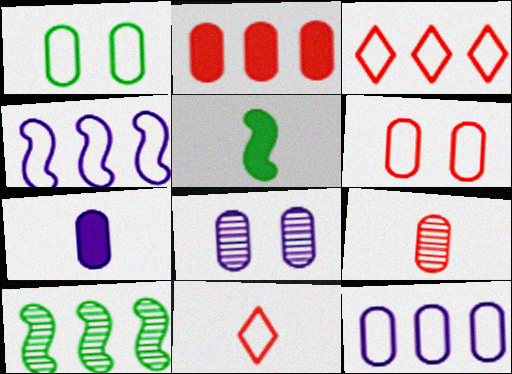[[1, 4, 11], 
[2, 6, 9], 
[3, 5, 8], 
[7, 8, 12]]